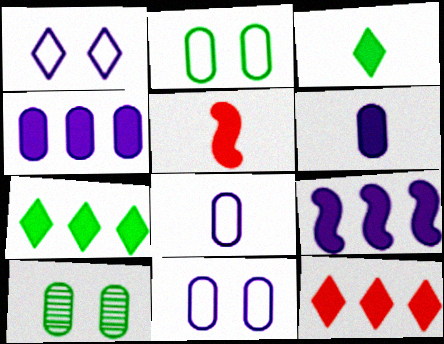[[3, 5, 6]]